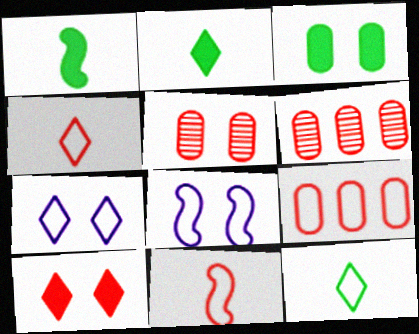[[1, 6, 7], 
[2, 6, 8], 
[6, 10, 11], 
[8, 9, 12]]